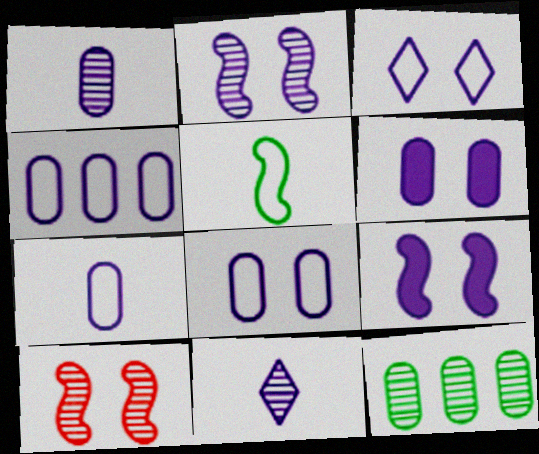[[1, 4, 6], 
[2, 3, 6], 
[4, 7, 8], 
[4, 9, 11], 
[10, 11, 12]]